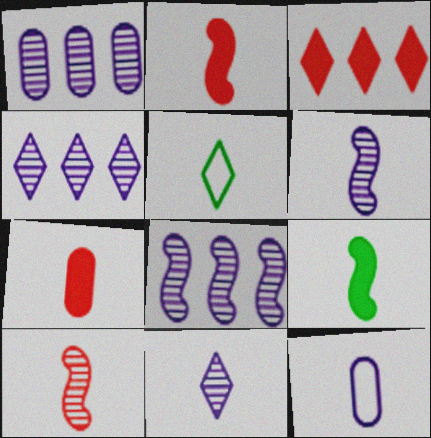[[1, 4, 8], 
[5, 6, 7]]